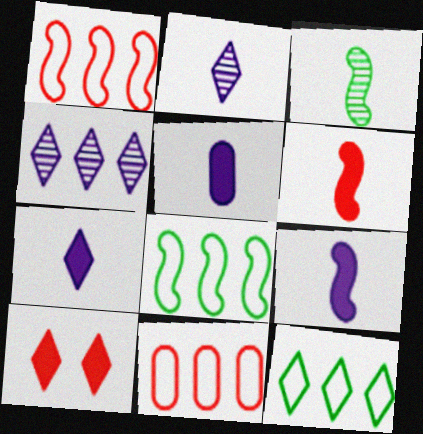[[2, 10, 12], 
[5, 7, 9]]